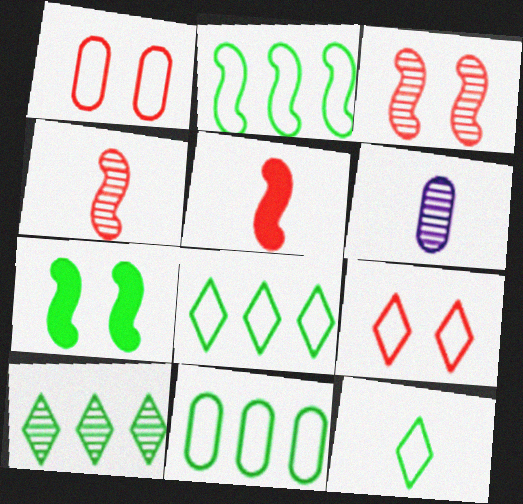[[2, 8, 11], 
[3, 6, 10], 
[5, 6, 12]]